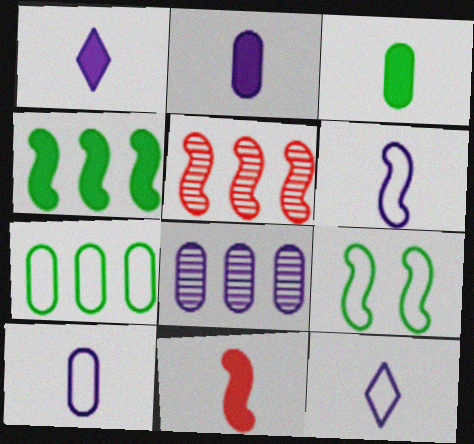[[1, 3, 11], 
[6, 10, 12]]